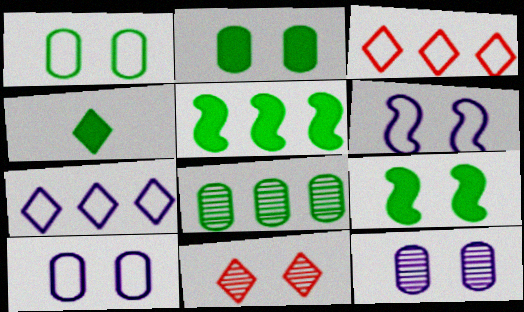[[2, 4, 5], 
[2, 6, 11], 
[4, 7, 11], 
[9, 10, 11]]